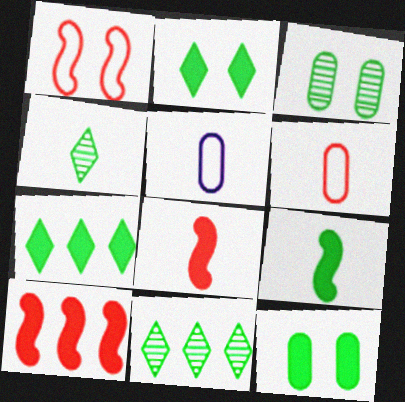[[4, 5, 8], 
[7, 9, 12]]